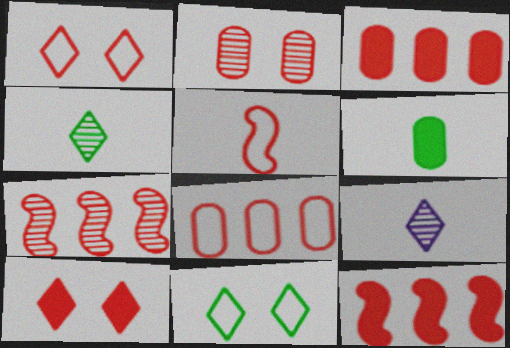[[1, 5, 8], 
[5, 6, 9]]